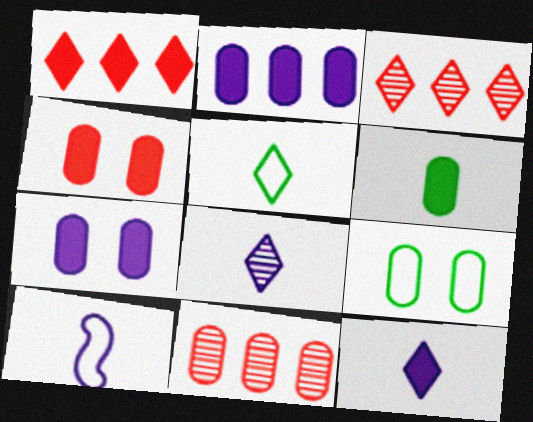[[2, 4, 6]]